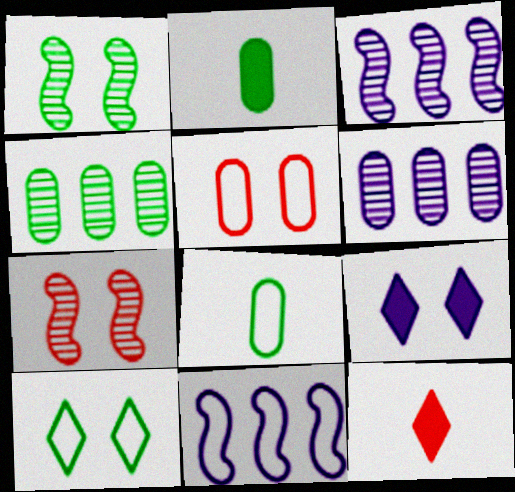[[1, 5, 9], 
[2, 5, 6]]